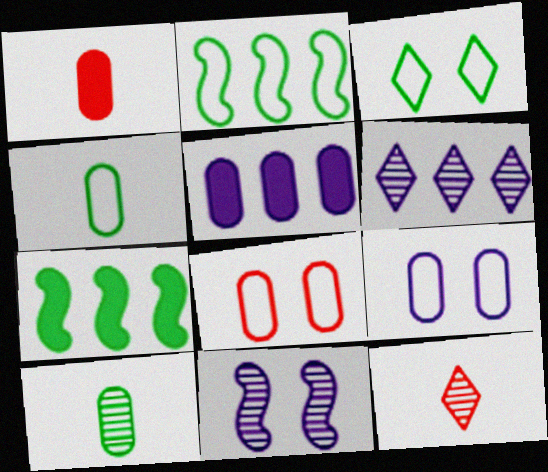[[2, 3, 4], 
[3, 7, 10], 
[5, 8, 10], 
[7, 9, 12]]